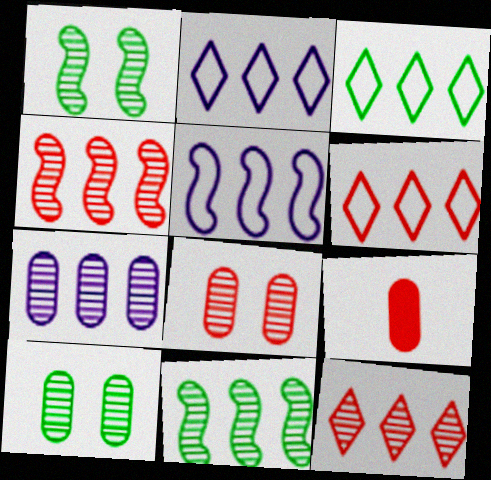[[1, 2, 9], 
[2, 3, 6], 
[7, 11, 12]]